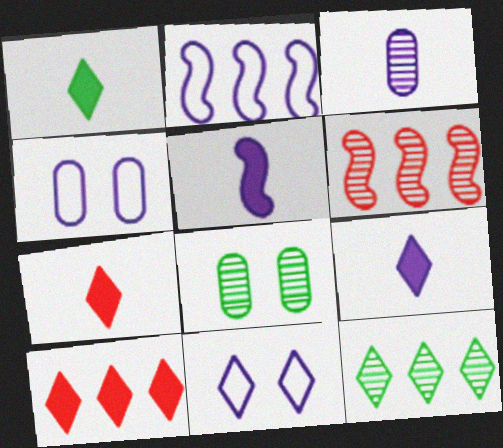[[1, 4, 6], 
[1, 7, 9], 
[2, 7, 8], 
[7, 11, 12]]